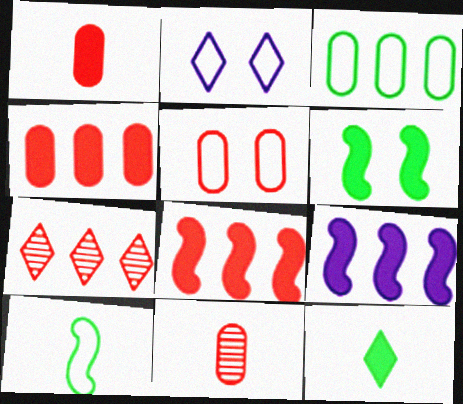[[2, 7, 12], 
[3, 7, 9], 
[4, 5, 11]]